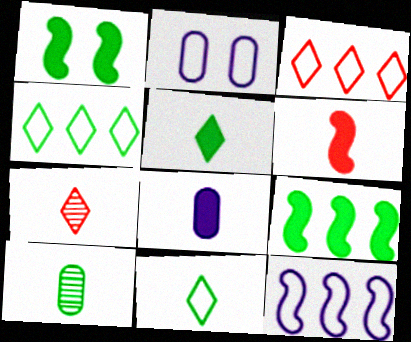[[1, 4, 10], 
[2, 7, 9], 
[5, 6, 8]]